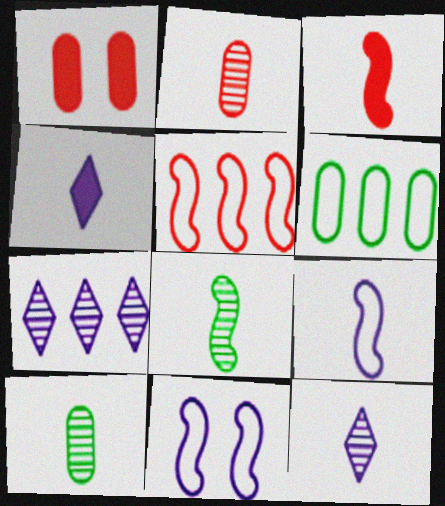[[2, 8, 12], 
[3, 8, 9]]